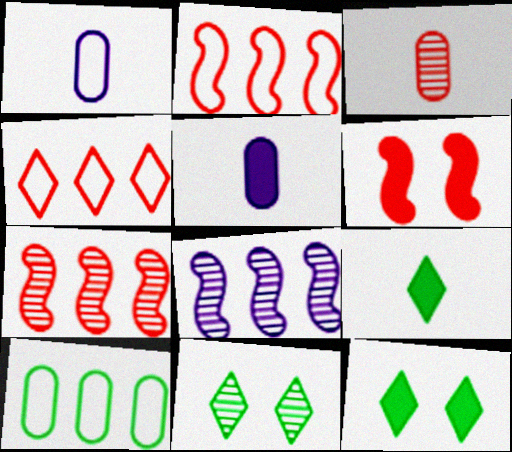[[1, 7, 12], 
[2, 5, 11], 
[3, 4, 6], 
[3, 8, 11]]